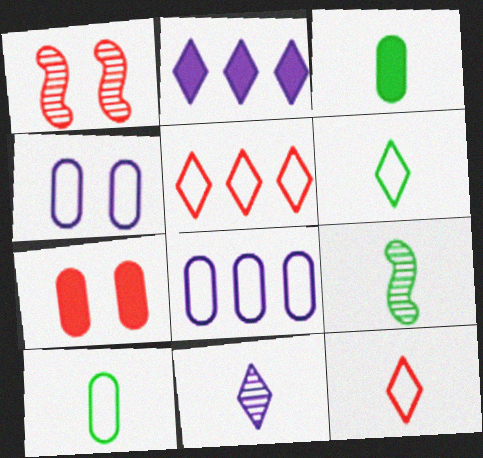[[1, 2, 10], 
[3, 6, 9]]